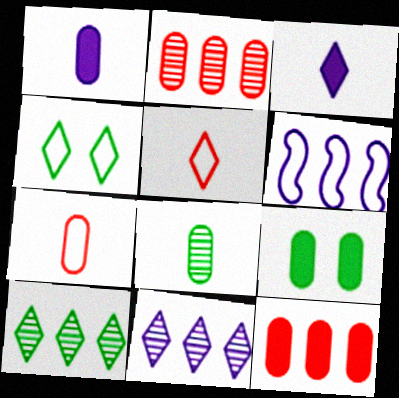[[1, 7, 8], 
[1, 9, 12], 
[4, 6, 7], 
[6, 10, 12]]